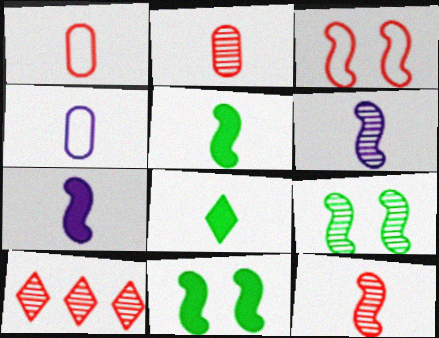[[1, 6, 8], 
[4, 8, 12], 
[4, 10, 11]]